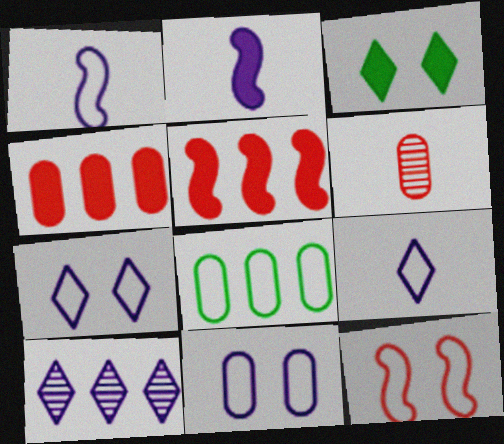[[2, 3, 4], 
[2, 10, 11], 
[5, 8, 10], 
[8, 9, 12]]